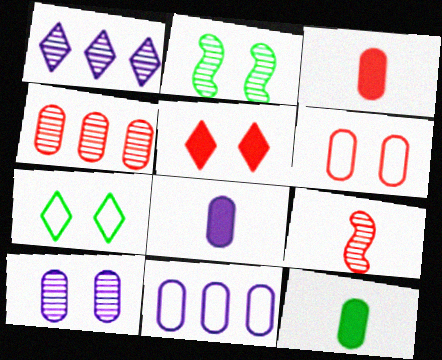[[3, 4, 6], 
[3, 8, 12], 
[8, 10, 11]]